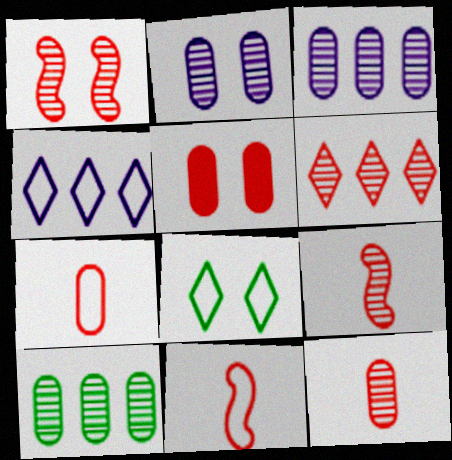[[1, 6, 12], 
[2, 10, 12], 
[5, 6, 11]]